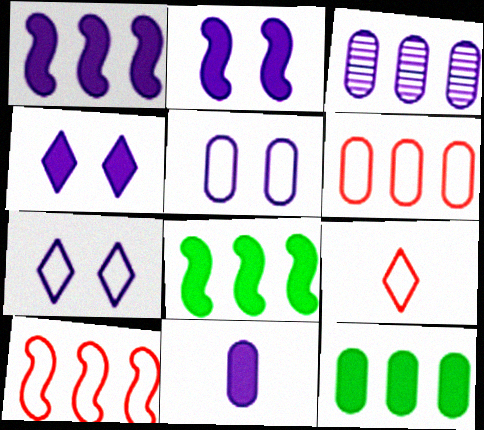[[1, 4, 11], 
[3, 5, 11], 
[3, 6, 12]]